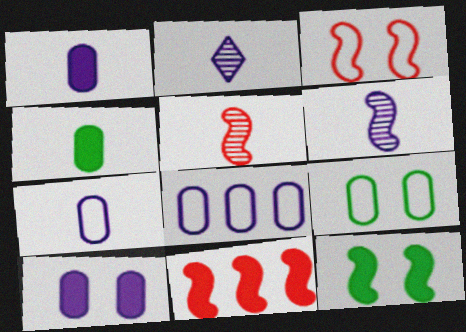[[2, 9, 11], 
[3, 5, 11]]